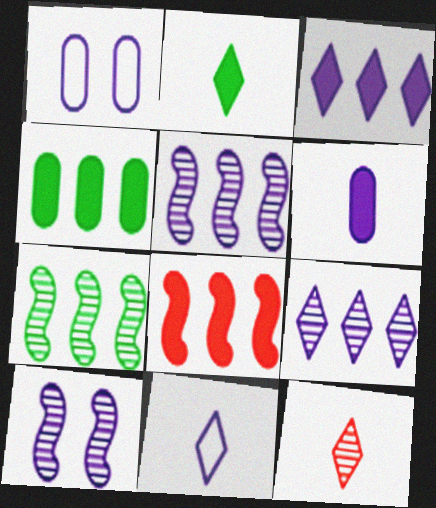[[2, 11, 12], 
[3, 4, 8]]